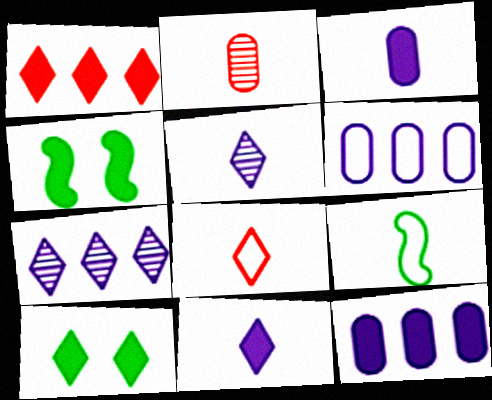[[1, 3, 4], 
[1, 10, 11], 
[2, 9, 11], 
[7, 8, 10]]